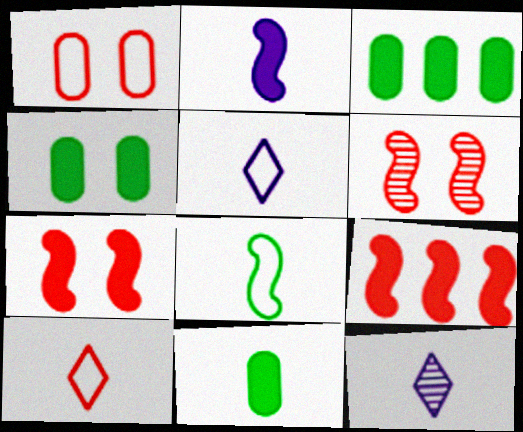[[3, 4, 11], 
[3, 5, 6]]